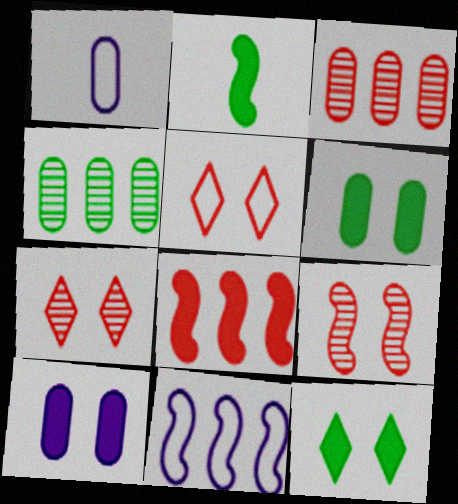[[1, 3, 6], 
[2, 9, 11]]